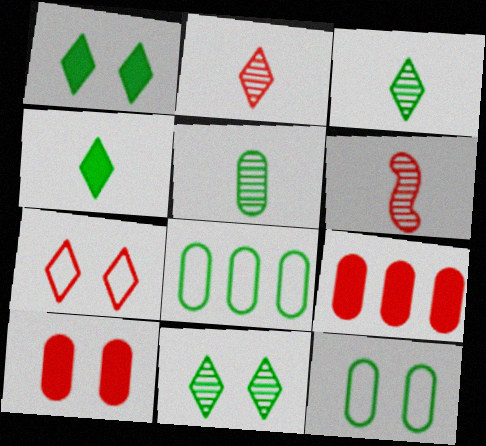[[6, 7, 9]]